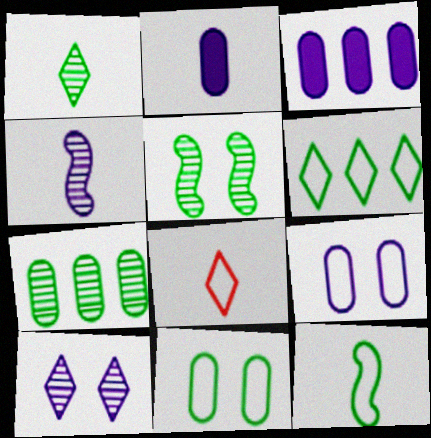[[1, 5, 7], 
[3, 5, 8], 
[6, 11, 12]]